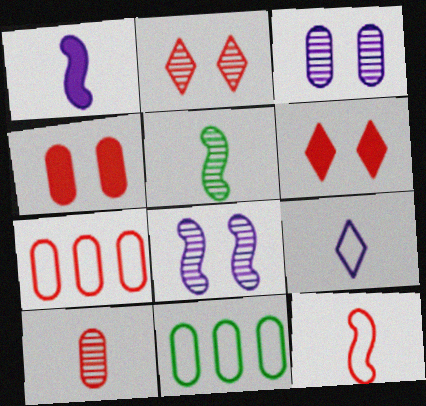[[1, 2, 11], 
[1, 5, 12], 
[4, 7, 10]]